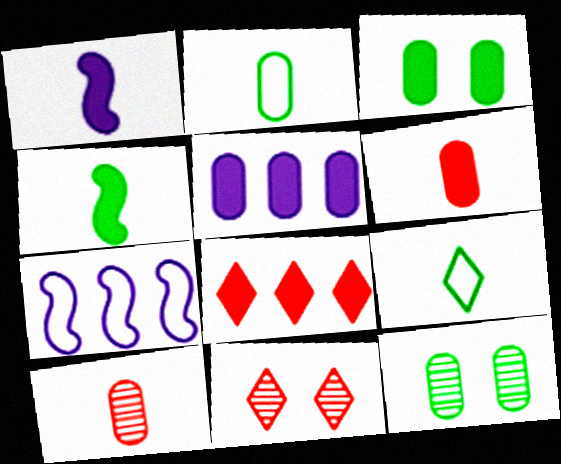[[1, 3, 8], 
[1, 9, 10], 
[3, 5, 6]]